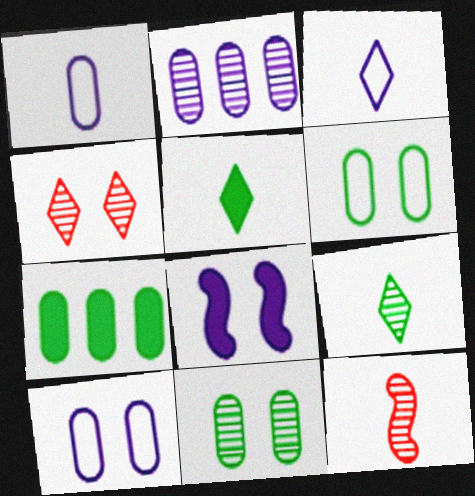[[1, 5, 12], 
[2, 3, 8], 
[4, 6, 8]]